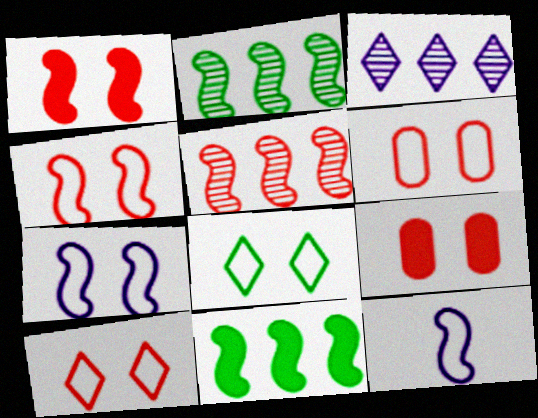[[1, 2, 12], 
[4, 6, 10], 
[6, 7, 8]]